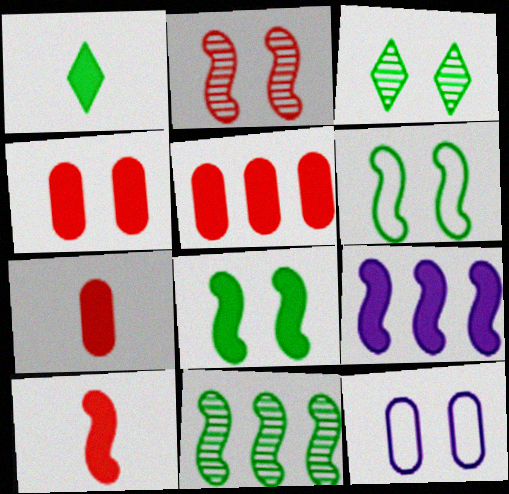[[1, 4, 9], 
[4, 5, 7], 
[8, 9, 10]]